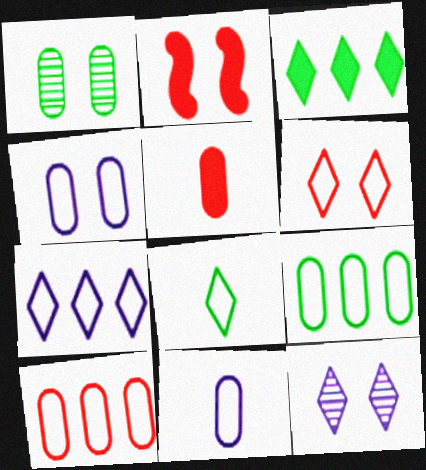[[6, 7, 8]]